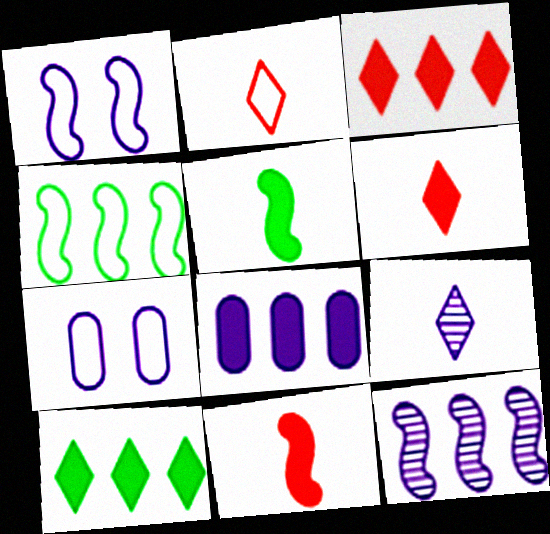[[1, 8, 9], 
[2, 4, 7]]